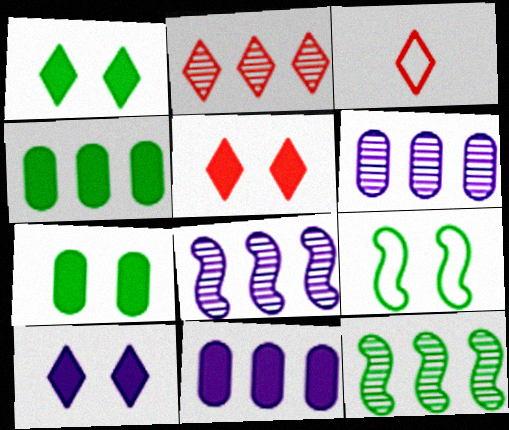[[1, 5, 10], 
[2, 3, 5], 
[2, 6, 12], 
[3, 7, 8]]